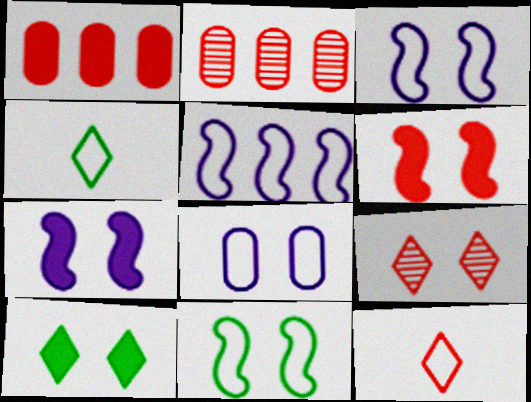[[2, 4, 7], 
[2, 6, 12]]